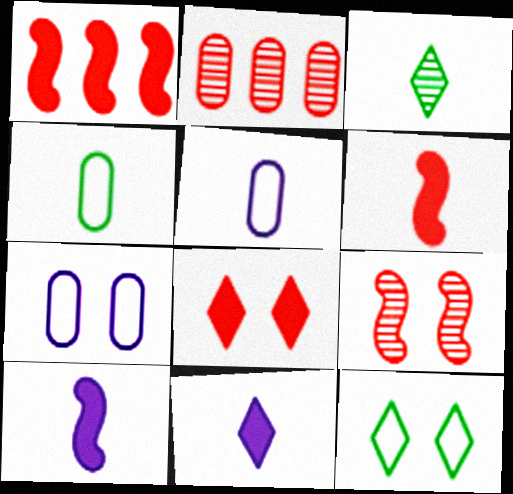[[1, 3, 7], 
[2, 10, 12], 
[3, 5, 6]]